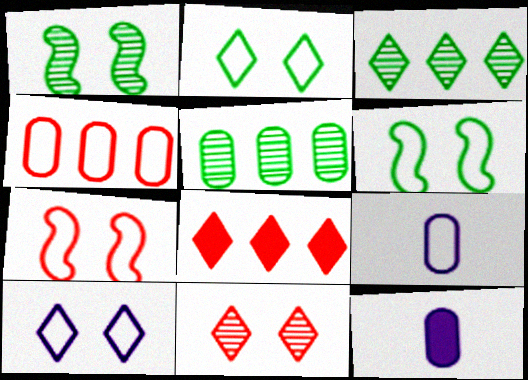[[1, 8, 9], 
[3, 7, 12]]